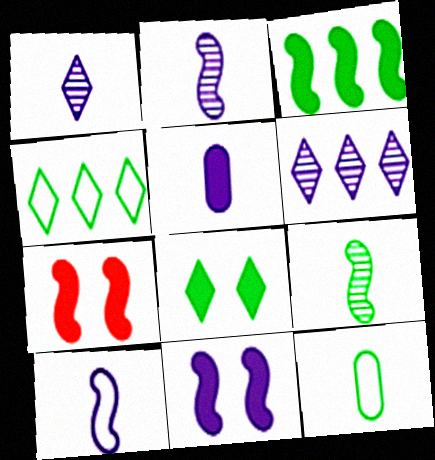[[1, 5, 10], 
[6, 7, 12]]